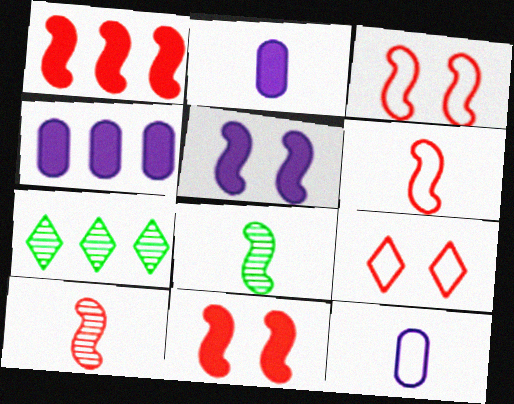[[1, 3, 10], 
[2, 3, 7], 
[4, 8, 9], 
[7, 11, 12]]